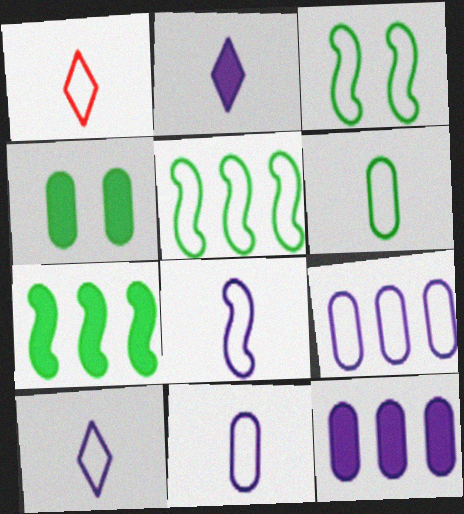[[1, 3, 9], 
[1, 6, 8], 
[8, 10, 11]]